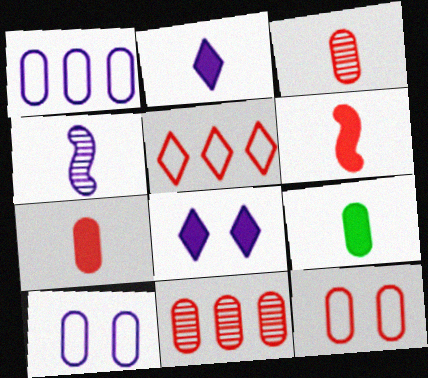[[1, 4, 8], 
[2, 6, 9], 
[7, 11, 12], 
[9, 10, 11]]